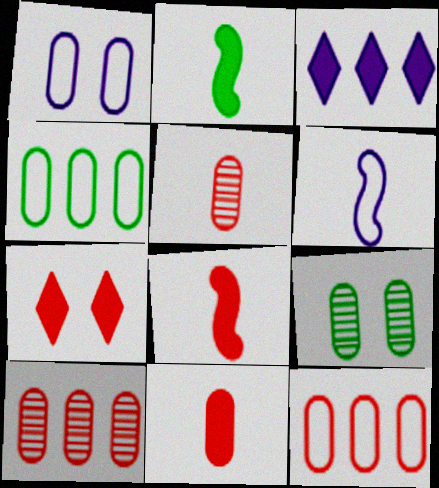[]